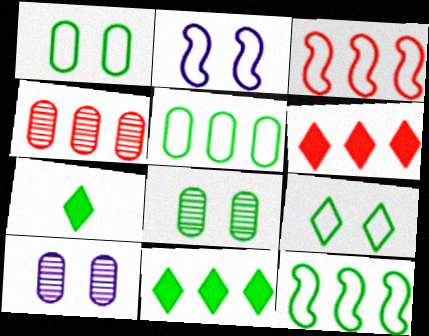[[2, 4, 7], 
[3, 4, 6], 
[3, 7, 10], 
[7, 8, 12]]